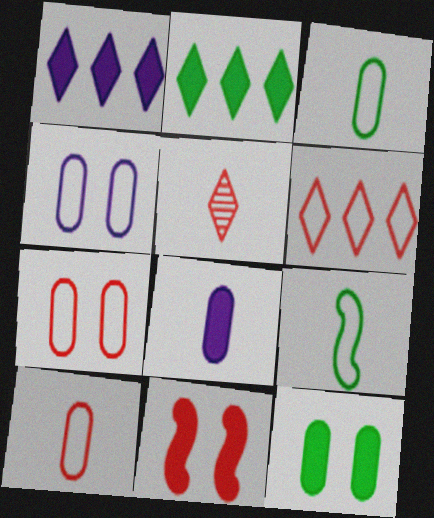[[2, 8, 11], 
[4, 6, 9], 
[5, 8, 9]]